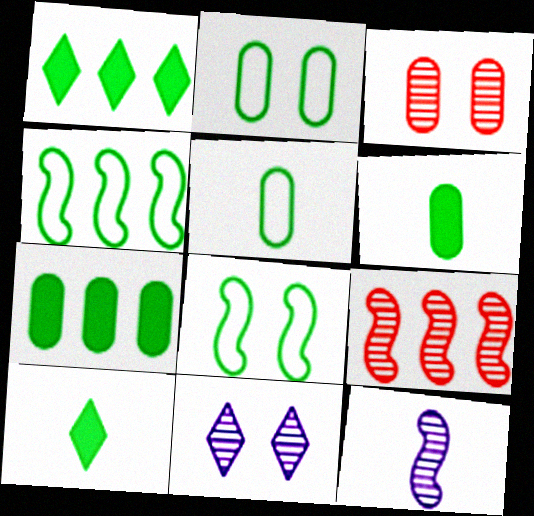[]